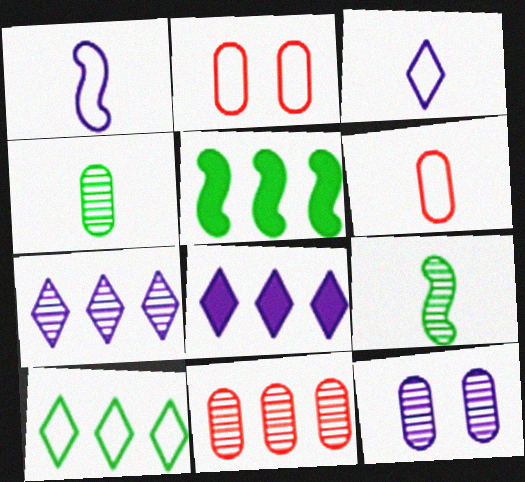[[1, 2, 10], 
[1, 8, 12], 
[2, 8, 9], 
[4, 11, 12]]